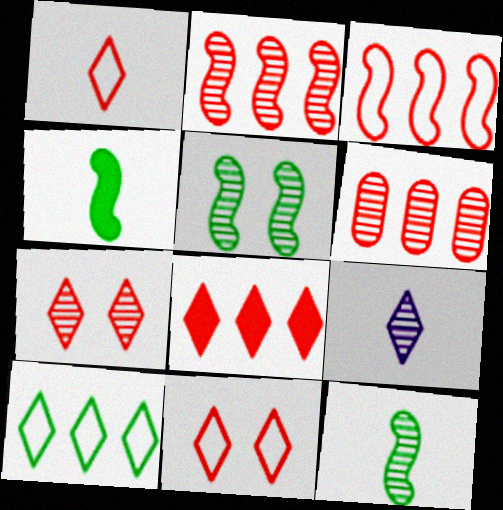[[1, 7, 8], 
[3, 6, 8], 
[5, 6, 9]]